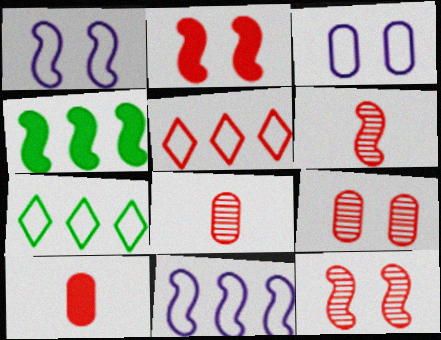[[1, 4, 6], 
[2, 5, 8], 
[5, 10, 12]]